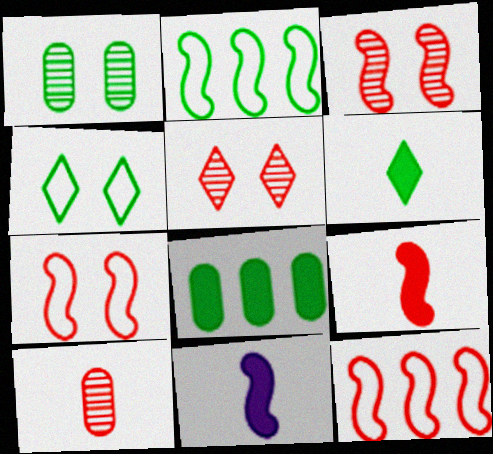[[1, 2, 6], 
[2, 3, 11], 
[3, 9, 12]]